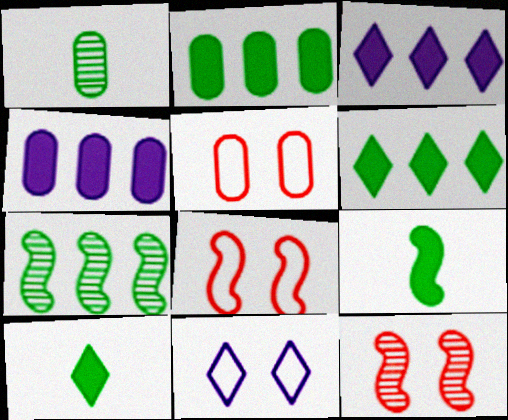[[1, 3, 8], 
[1, 4, 5]]